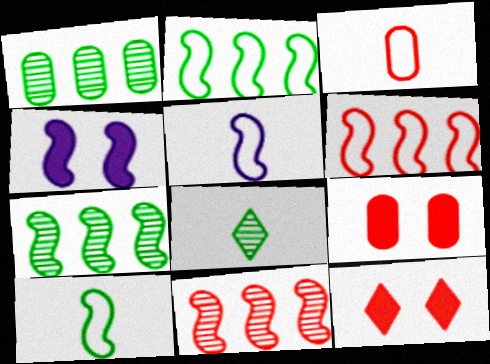[[1, 5, 12], 
[3, 11, 12], 
[4, 10, 11]]